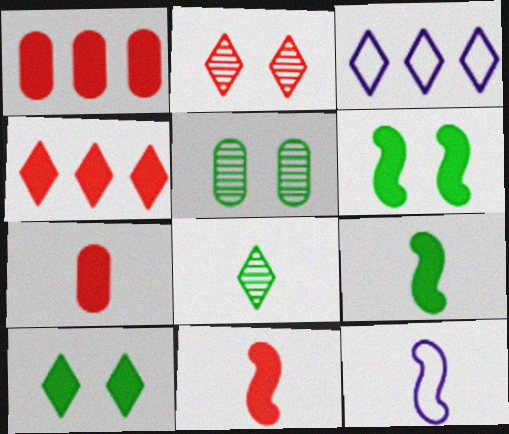[[3, 5, 11], 
[4, 5, 12], 
[7, 8, 12]]